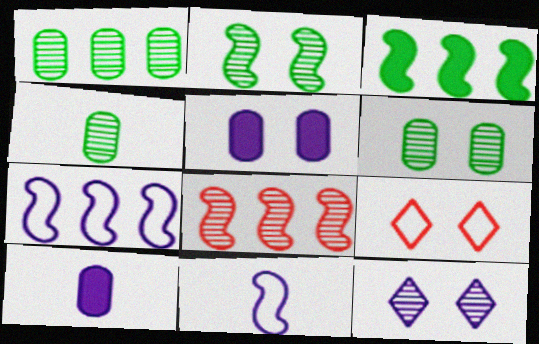[[1, 4, 6], 
[2, 5, 9], 
[3, 7, 8], 
[4, 8, 12], 
[7, 10, 12]]